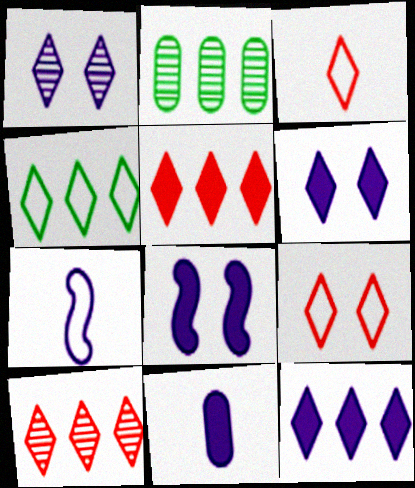[[2, 3, 8], 
[4, 10, 12], 
[8, 11, 12]]